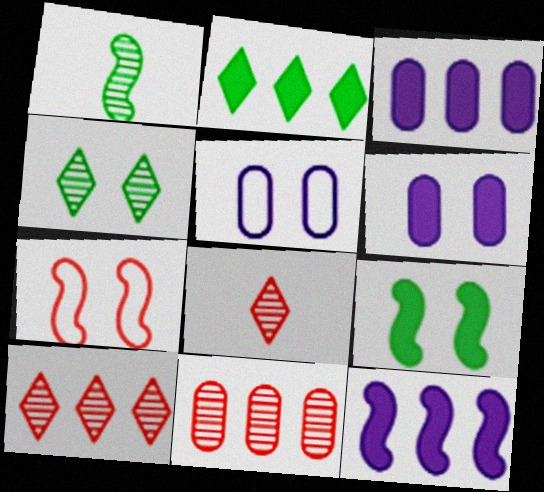[[1, 7, 12], 
[4, 6, 7]]